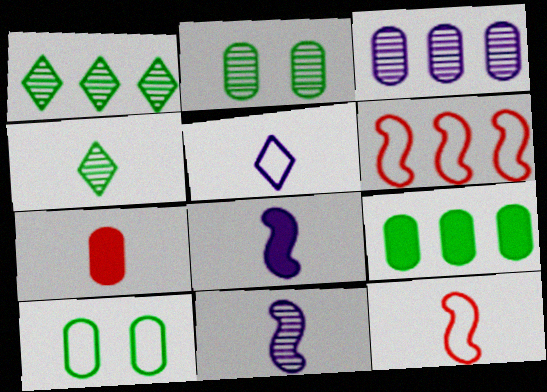[[3, 7, 10], 
[5, 6, 10]]